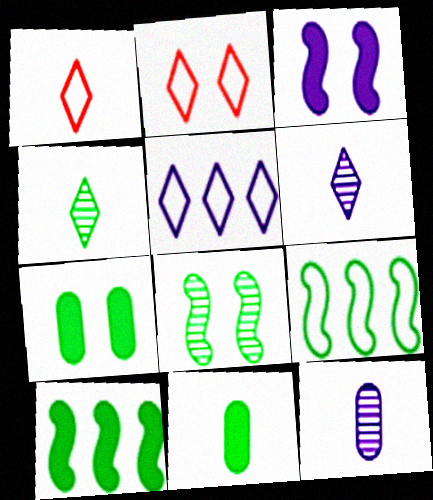[[2, 10, 12], 
[3, 5, 12], 
[4, 7, 9]]